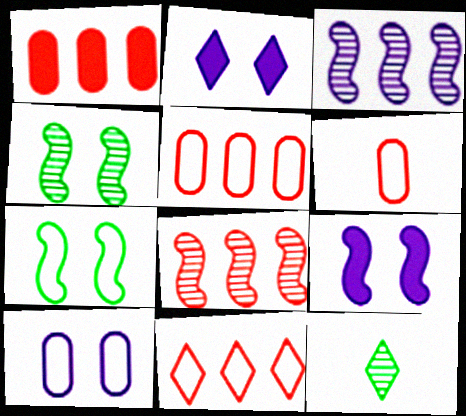[[1, 8, 11], 
[2, 11, 12], 
[5, 9, 12]]